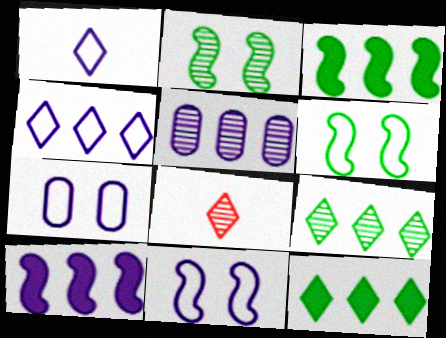[[2, 5, 8], 
[3, 7, 8], 
[4, 5, 10]]